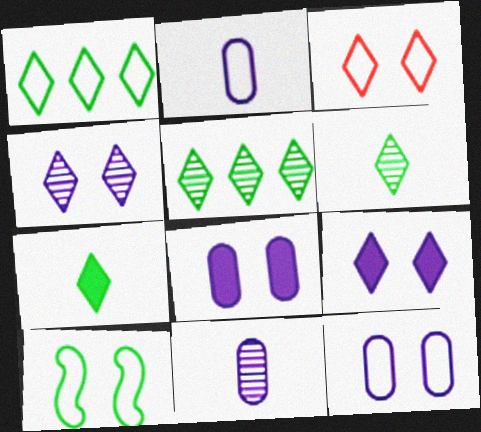[[3, 10, 12]]